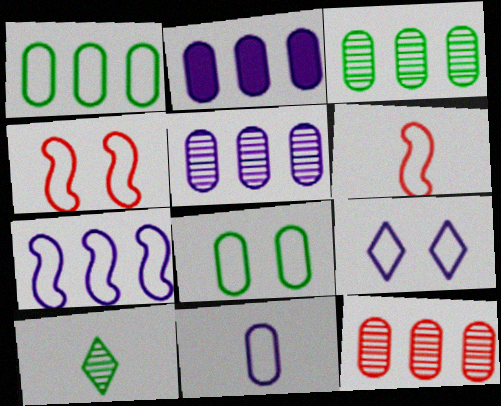[[1, 2, 12], 
[1, 6, 9], 
[2, 4, 10], 
[3, 5, 12], 
[4, 8, 9], 
[7, 9, 11]]